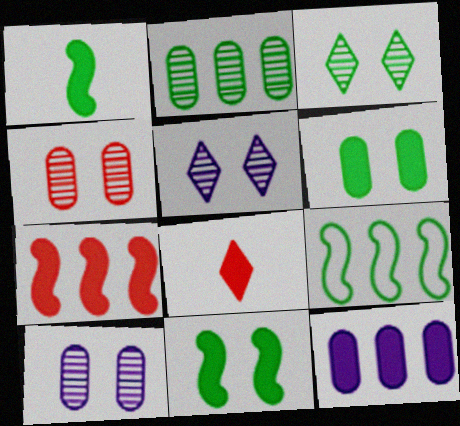[[8, 9, 10], 
[8, 11, 12]]